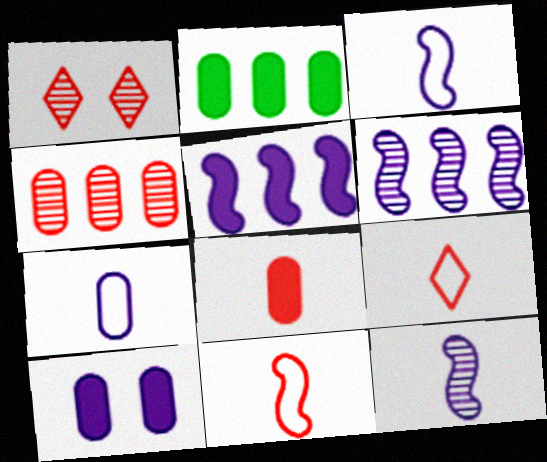[[1, 2, 3], 
[2, 8, 10]]